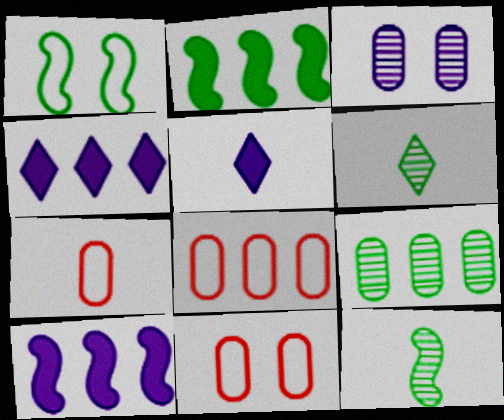[[1, 2, 12], 
[4, 11, 12], 
[5, 7, 12], 
[6, 10, 11], 
[7, 8, 11]]